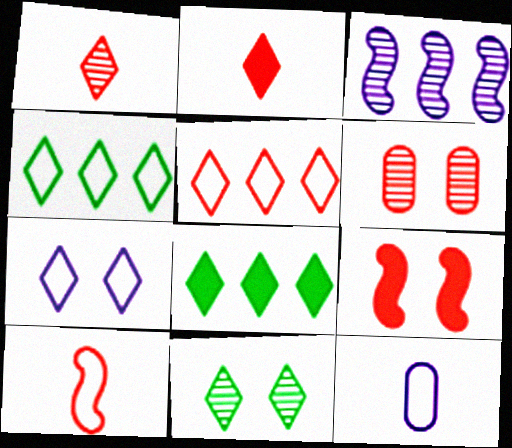[[1, 7, 8]]